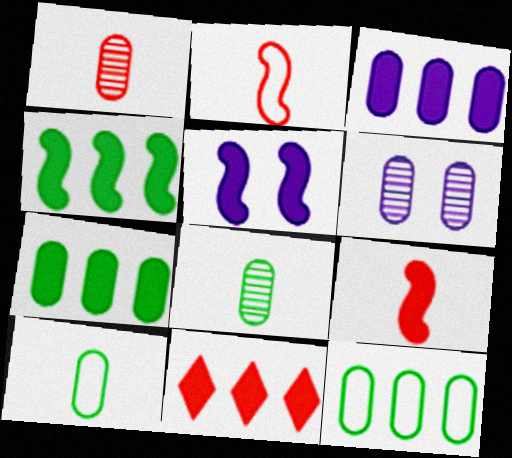[[3, 4, 11], 
[4, 5, 9]]